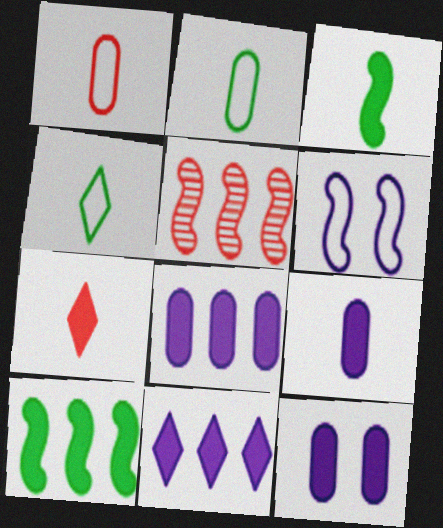[[3, 5, 6], 
[3, 7, 9], 
[4, 5, 12], 
[7, 10, 12], 
[8, 9, 12]]